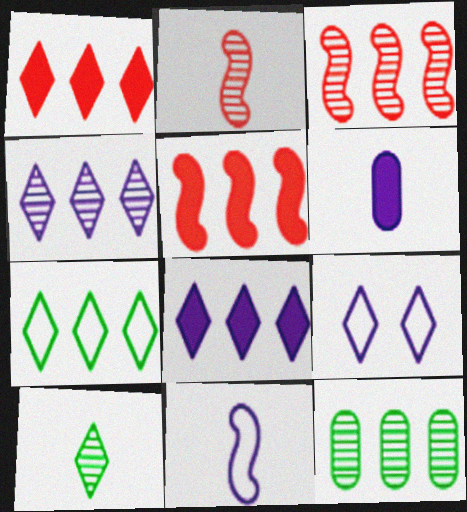[[1, 4, 7], 
[1, 9, 10], 
[3, 4, 12]]